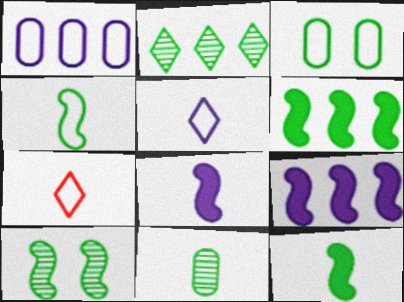[[2, 3, 12], 
[2, 10, 11], 
[4, 6, 10], 
[7, 8, 11]]